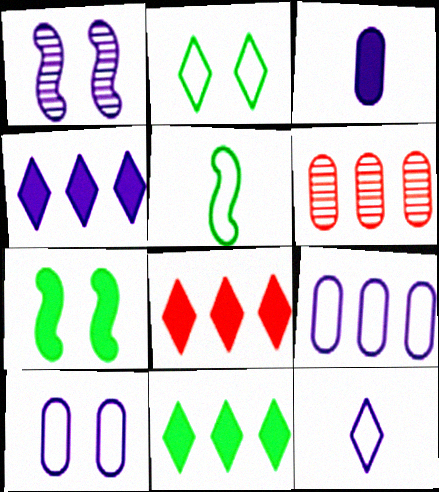[[3, 7, 8], 
[4, 8, 11], 
[6, 7, 12]]